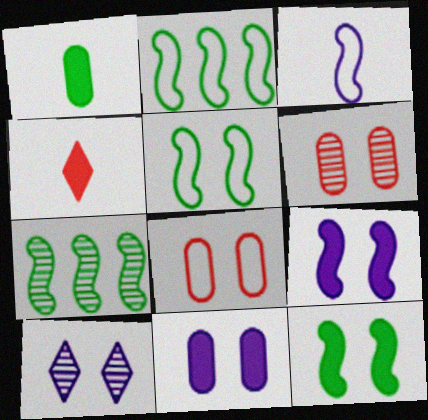[[8, 10, 12]]